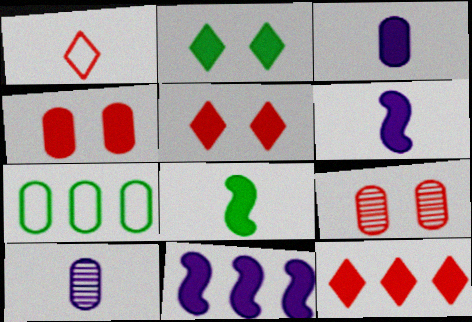[[1, 8, 10], 
[3, 7, 9], 
[4, 7, 10]]